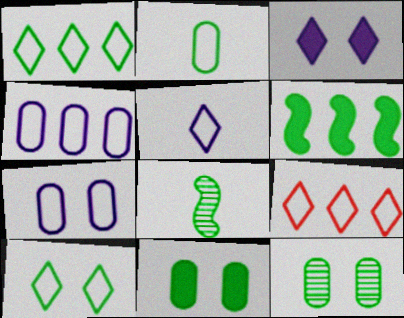[[1, 8, 11], 
[5, 9, 10]]